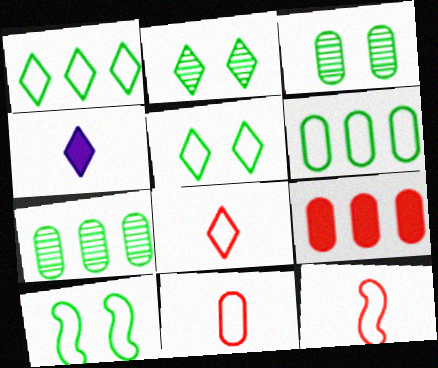[[8, 11, 12]]